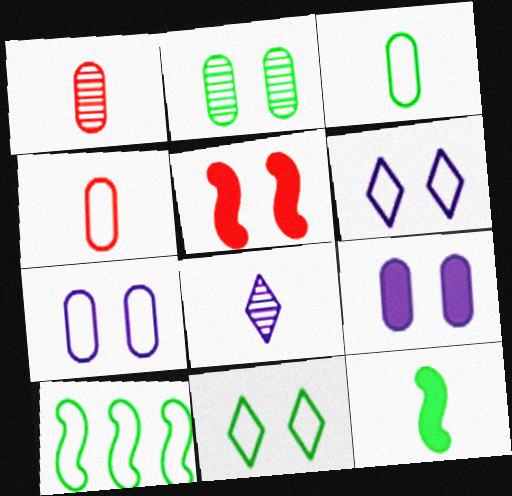[[2, 5, 6], 
[3, 10, 11], 
[4, 6, 10], 
[4, 8, 12]]